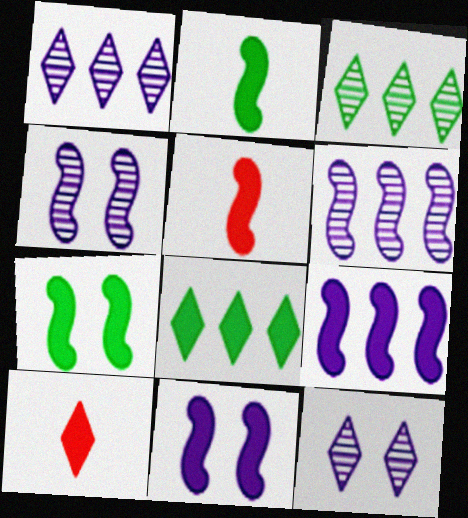[[5, 7, 9]]